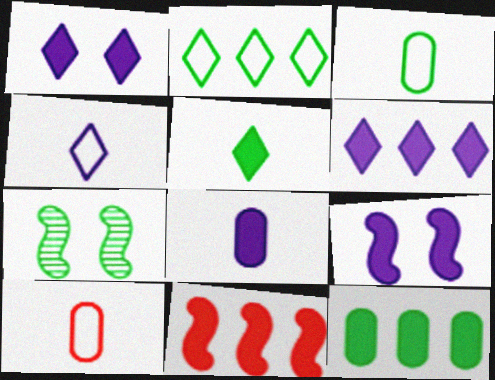[[6, 7, 10], 
[6, 8, 9], 
[6, 11, 12]]